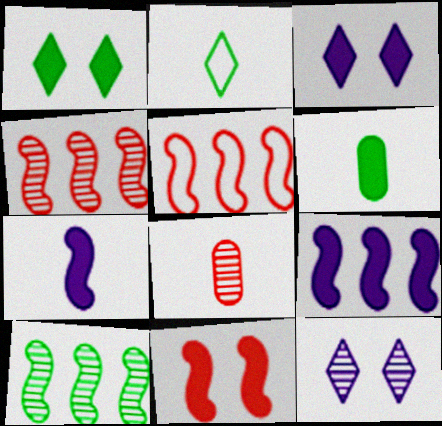[[2, 7, 8], 
[5, 6, 12], 
[5, 9, 10], 
[8, 10, 12]]